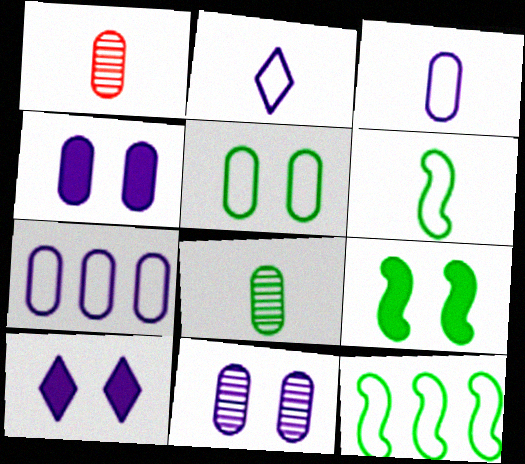[[1, 10, 12]]